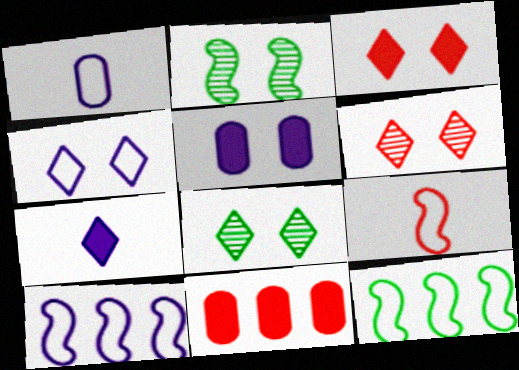[[1, 4, 10], 
[3, 4, 8], 
[6, 9, 11]]